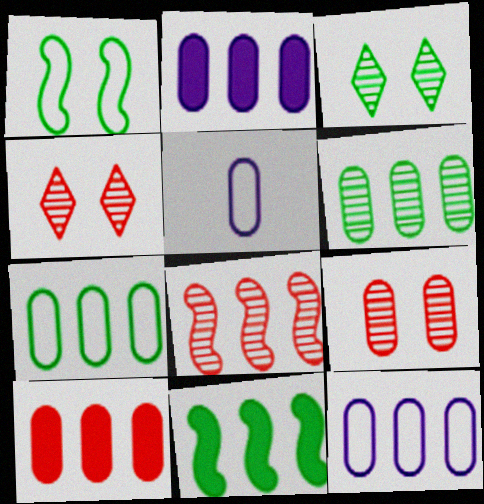[[4, 5, 11], 
[6, 10, 12]]